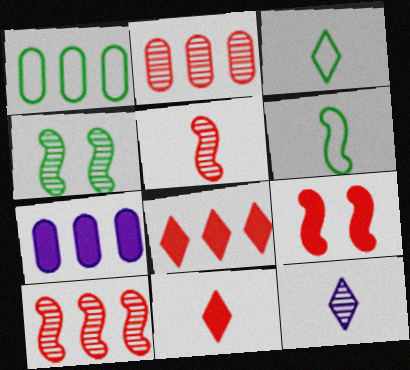[[1, 2, 7], 
[1, 9, 12], 
[2, 4, 12], 
[3, 11, 12]]